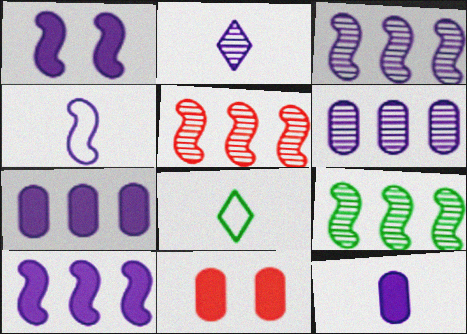[[1, 3, 4], 
[2, 4, 12], 
[3, 5, 9], 
[3, 8, 11]]